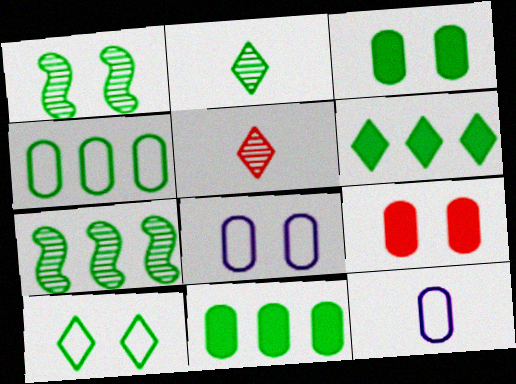[[1, 3, 10], 
[2, 6, 10], 
[4, 6, 7]]